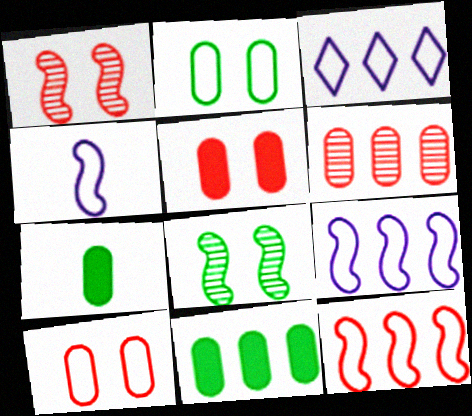[[1, 3, 7]]